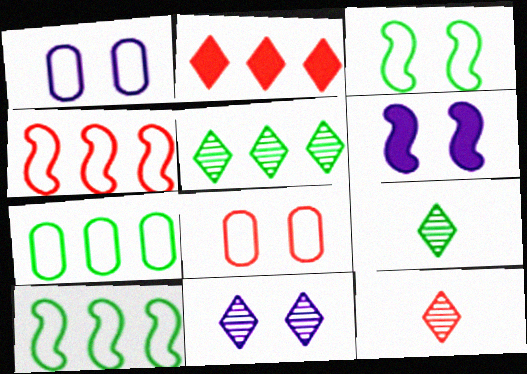[[1, 6, 11], 
[5, 11, 12], 
[6, 7, 12]]